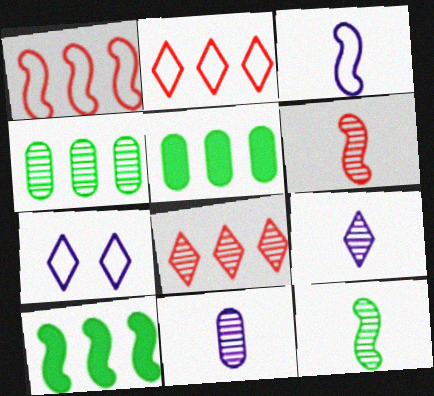[[5, 6, 7]]